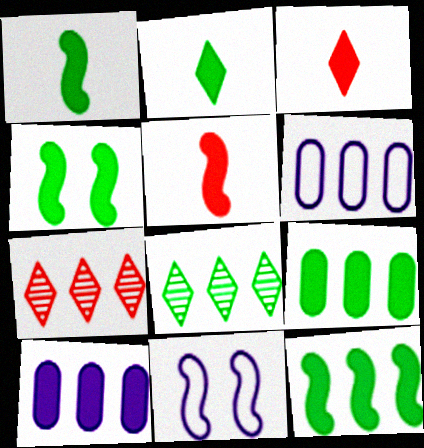[[1, 4, 12], 
[2, 4, 9], 
[3, 4, 10], 
[6, 7, 12]]